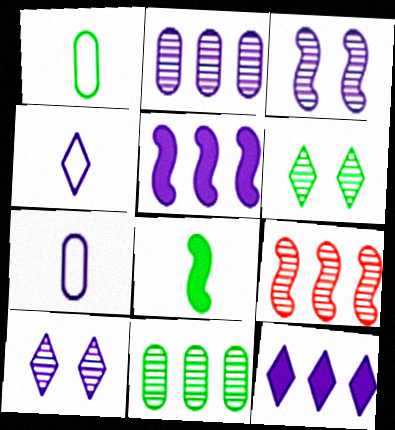[[3, 7, 12], 
[4, 10, 12], 
[5, 7, 10]]